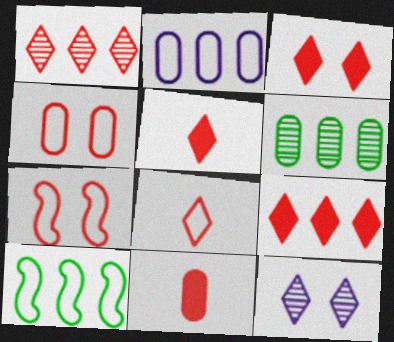[[1, 3, 8], 
[1, 7, 11], 
[3, 5, 9], 
[10, 11, 12]]